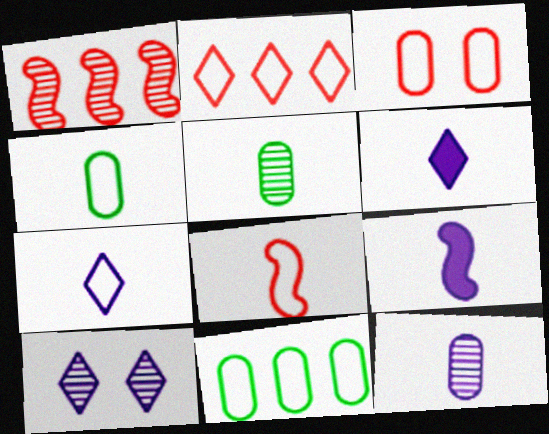[[1, 5, 10], 
[2, 3, 8], 
[4, 7, 8], 
[5, 6, 8], 
[7, 9, 12]]